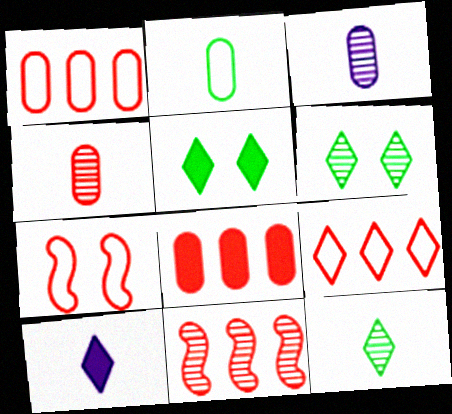[[3, 6, 11], 
[6, 9, 10], 
[8, 9, 11]]